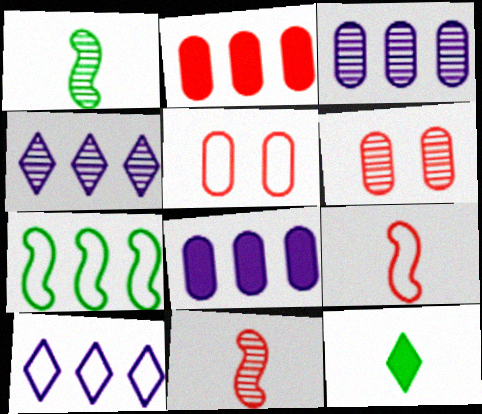[[1, 4, 6], 
[2, 4, 7]]